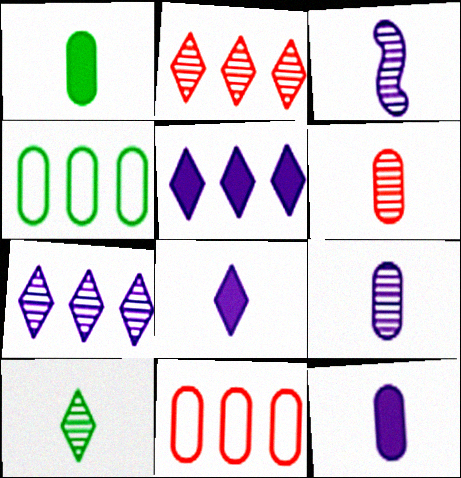[[3, 6, 10]]